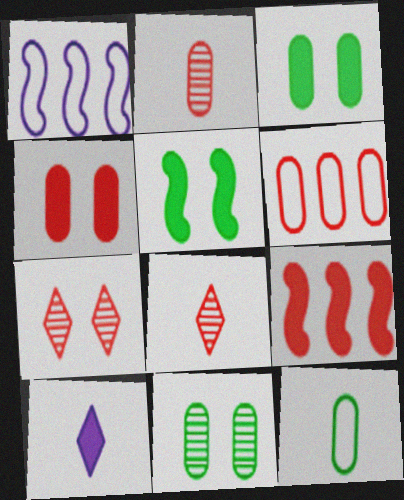[[1, 3, 8], 
[2, 4, 6], 
[3, 9, 10]]